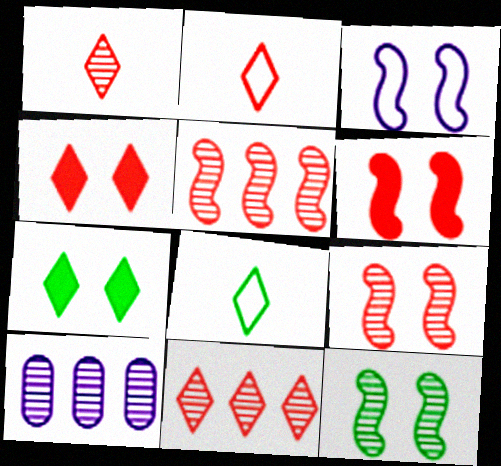[[1, 10, 12], 
[2, 4, 11], 
[3, 6, 12], 
[6, 8, 10]]